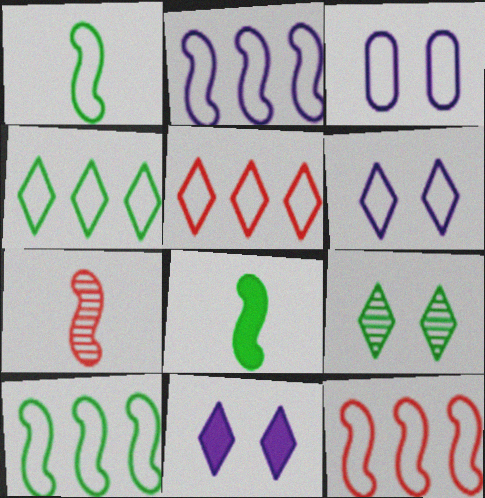[[1, 3, 5], 
[2, 10, 12]]